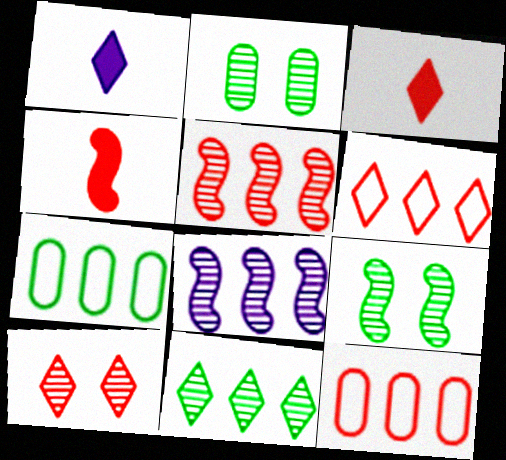[[1, 9, 12], 
[3, 6, 10], 
[4, 10, 12]]